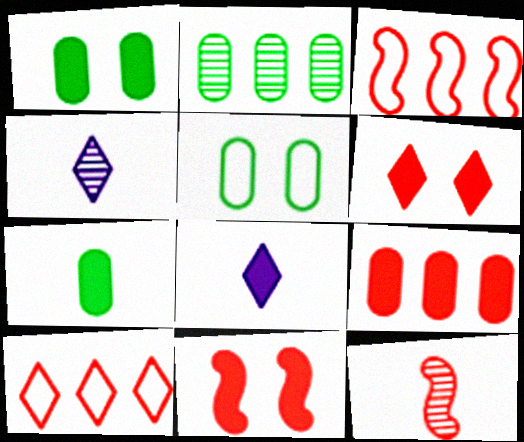[[1, 3, 4], 
[2, 5, 7], 
[3, 11, 12]]